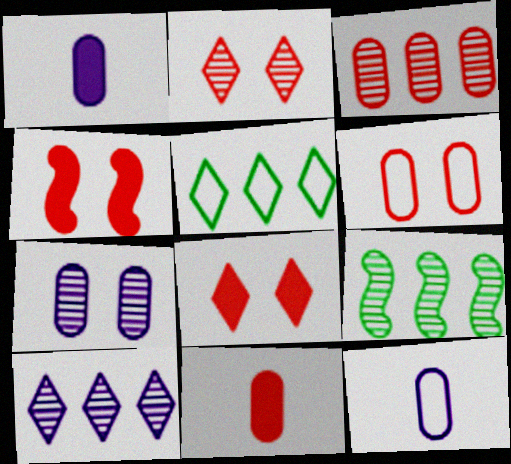[[2, 4, 6], 
[3, 6, 11], 
[3, 9, 10], 
[8, 9, 12]]